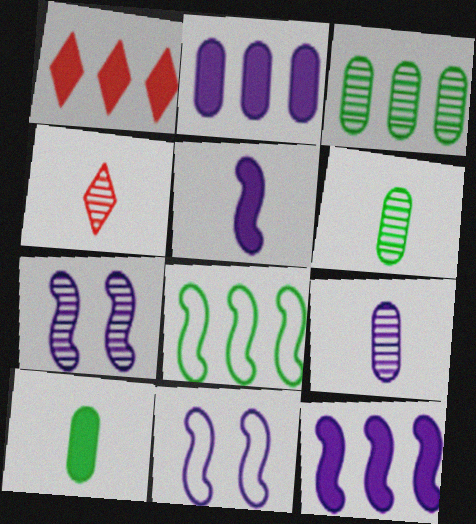[[1, 6, 11], 
[3, 4, 7]]